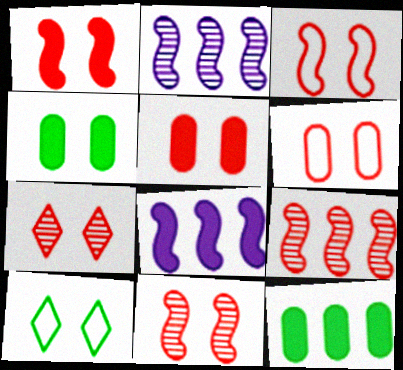[[1, 3, 11], 
[1, 6, 7], 
[3, 5, 7]]